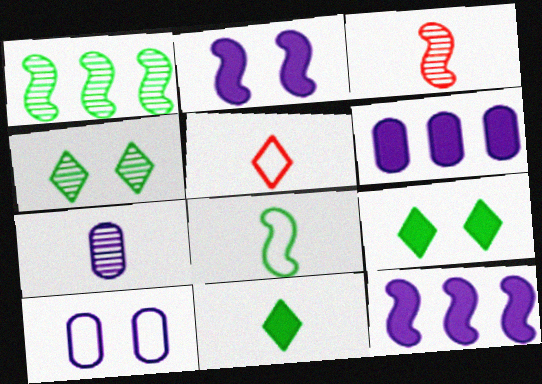[[6, 7, 10]]